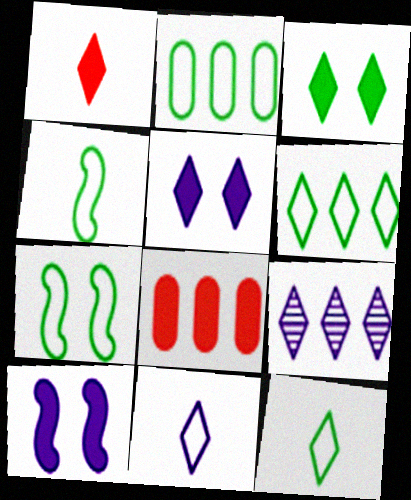[[2, 7, 12], 
[5, 9, 11]]